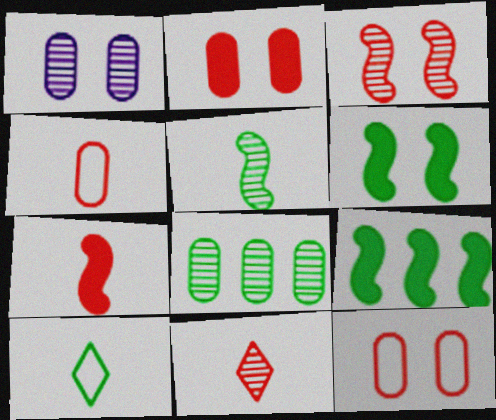[[4, 7, 11], 
[6, 8, 10]]